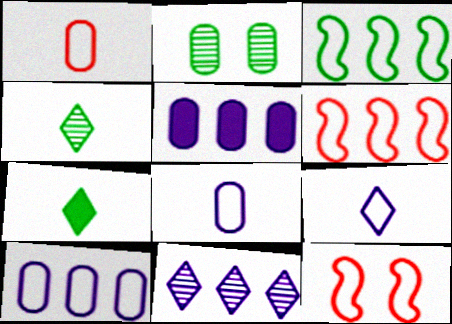[[1, 2, 5], 
[2, 3, 7], 
[4, 5, 12]]